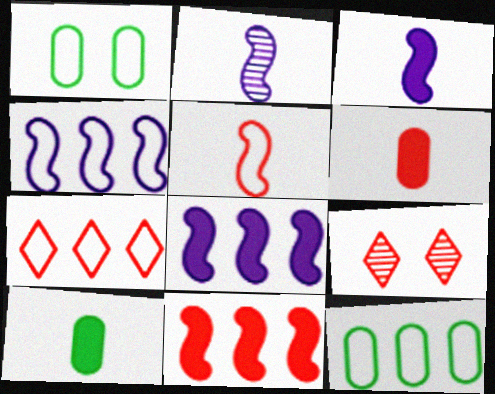[[3, 9, 12], 
[4, 7, 12], 
[4, 9, 10]]